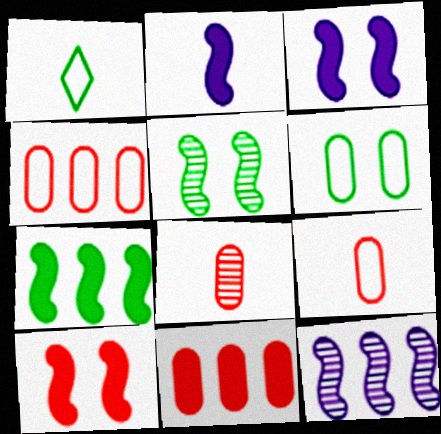[[1, 2, 8], 
[2, 7, 10]]